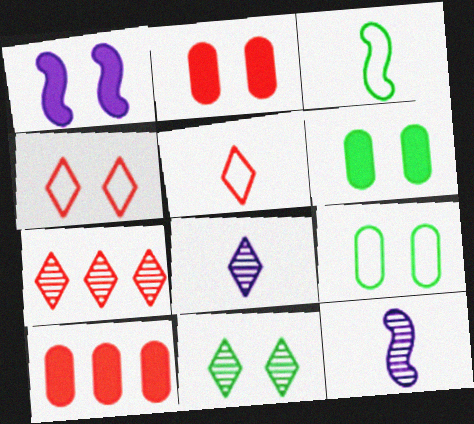[[7, 8, 11]]